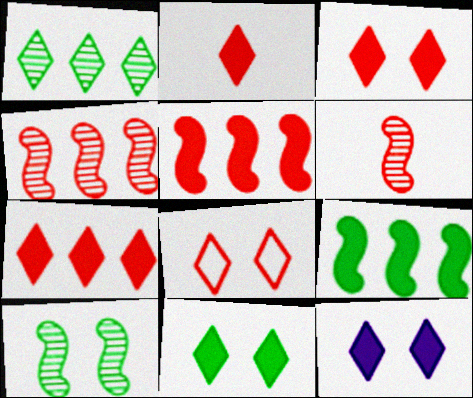[[2, 3, 7], 
[3, 11, 12]]